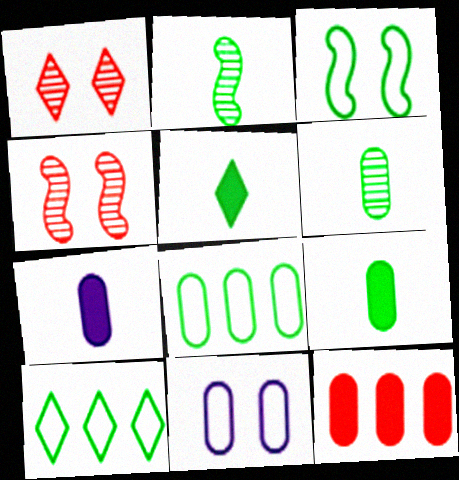[[4, 7, 10], 
[6, 11, 12]]